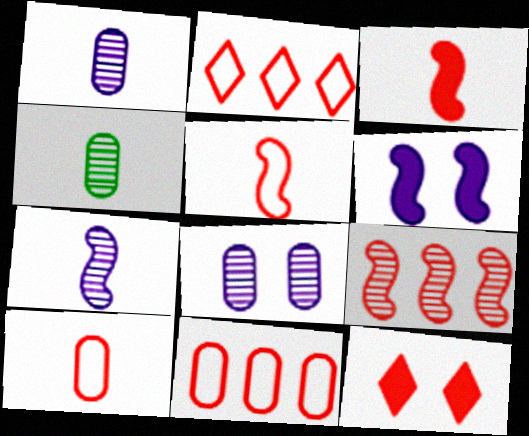[[2, 4, 6], 
[9, 10, 12]]